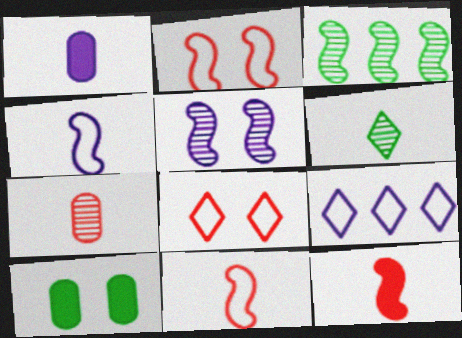[[1, 3, 8], 
[1, 5, 9], 
[1, 6, 11], 
[5, 8, 10]]